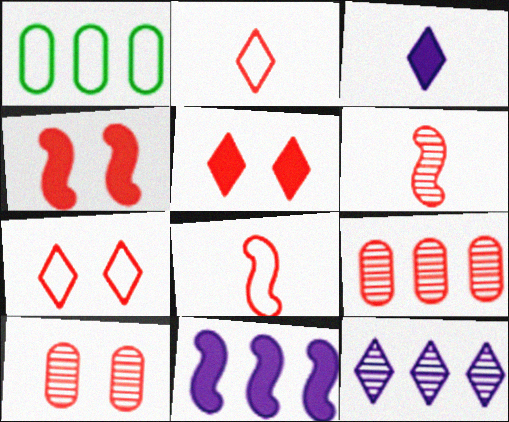[[2, 4, 9], 
[4, 7, 10], 
[5, 8, 9]]